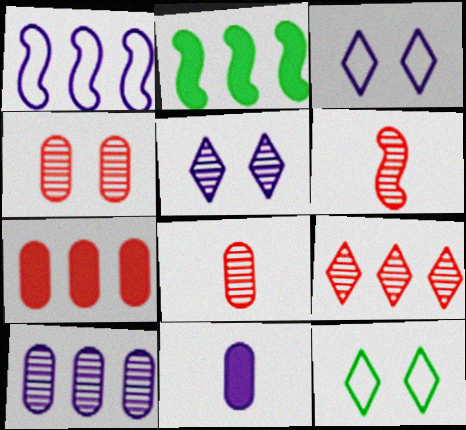[[1, 5, 11], 
[2, 3, 8], 
[4, 6, 9]]